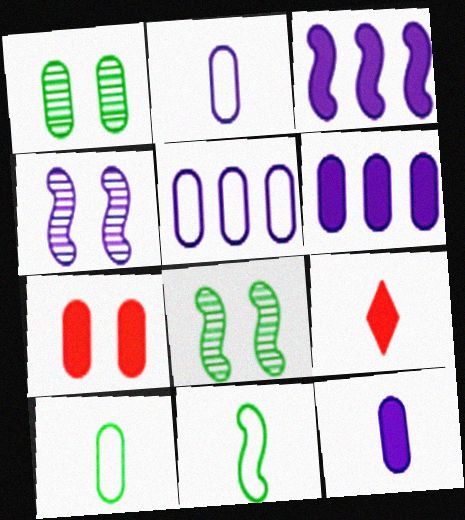[[5, 8, 9]]